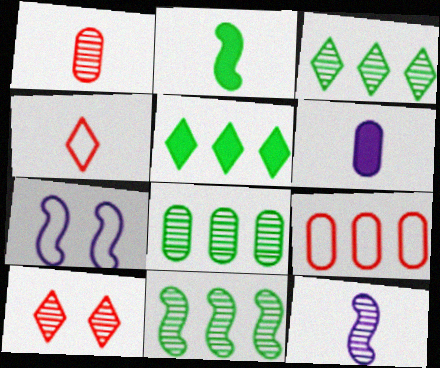[[1, 5, 7], 
[3, 8, 11], 
[8, 10, 12]]